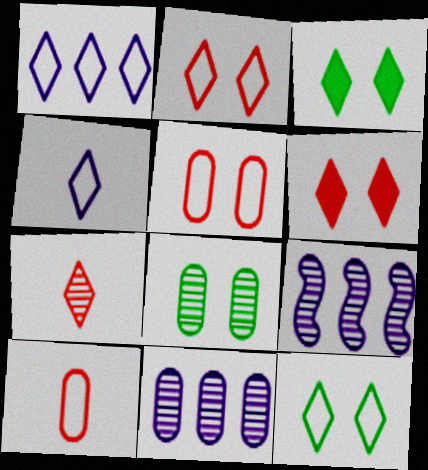[[1, 3, 7], 
[3, 9, 10], 
[7, 8, 9]]